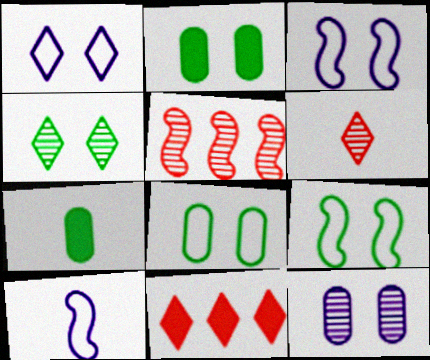[[1, 5, 7], 
[2, 4, 9], 
[6, 7, 10]]